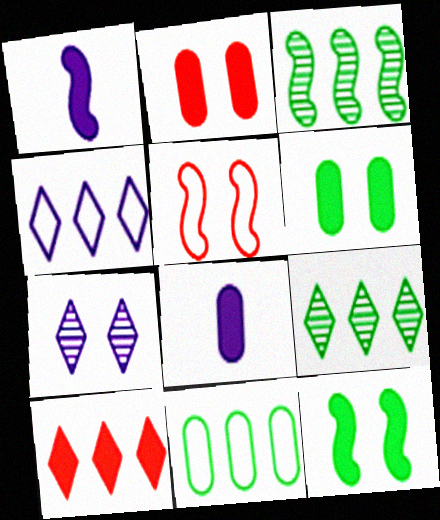[[1, 3, 5], 
[1, 6, 10], 
[4, 9, 10], 
[5, 6, 7], 
[5, 8, 9], 
[8, 10, 12]]